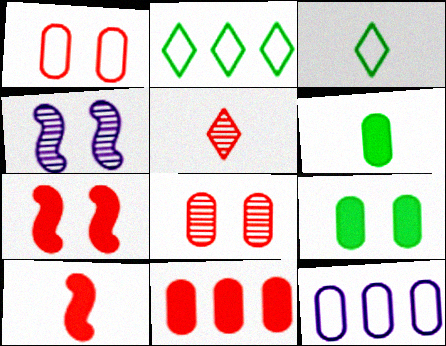[[3, 4, 11], 
[6, 8, 12]]